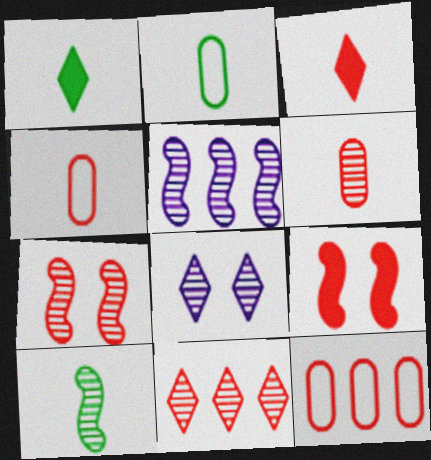[[1, 2, 10], 
[3, 7, 12], 
[4, 9, 11], 
[5, 7, 10], 
[6, 7, 11]]